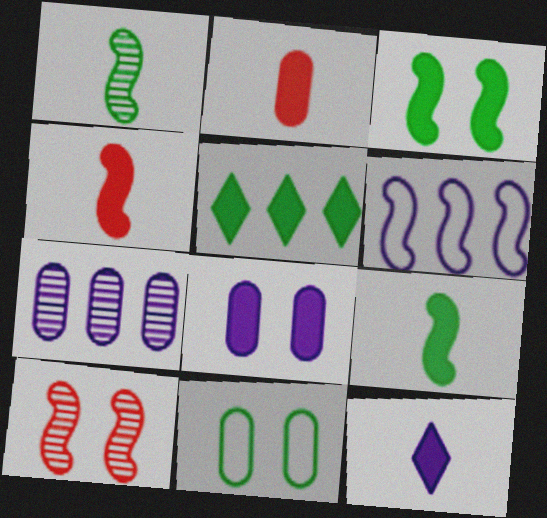[[1, 5, 11], 
[2, 7, 11], 
[2, 9, 12], 
[4, 5, 8], 
[6, 9, 10]]